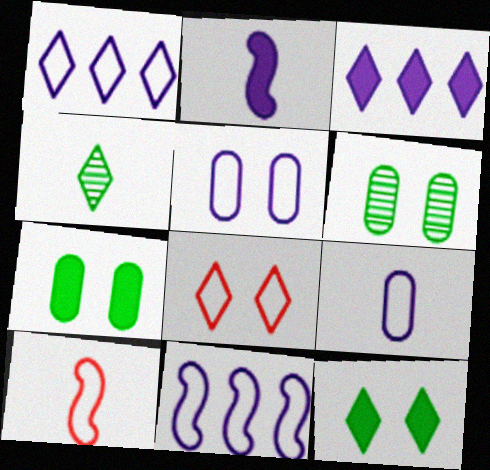[[3, 4, 8], 
[3, 6, 10]]